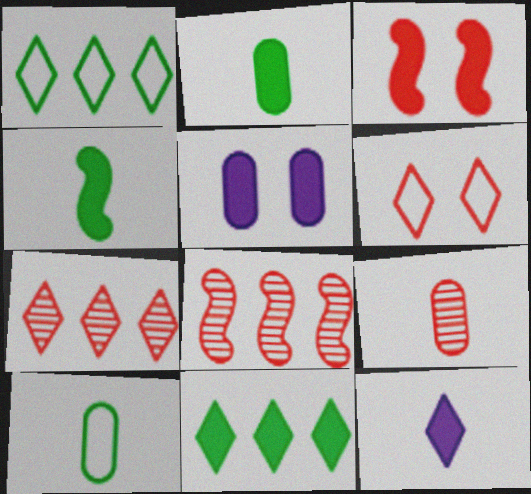[]